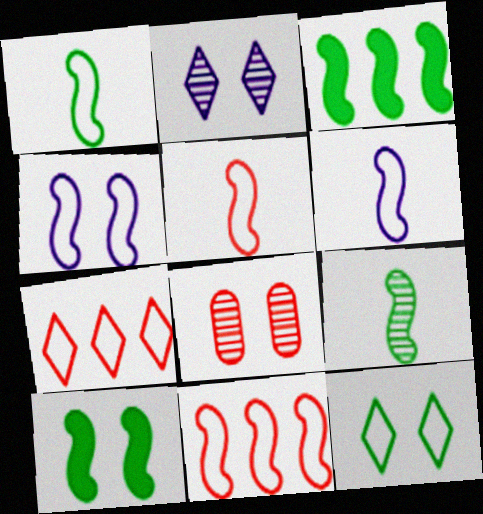[[1, 4, 11], 
[1, 5, 6]]